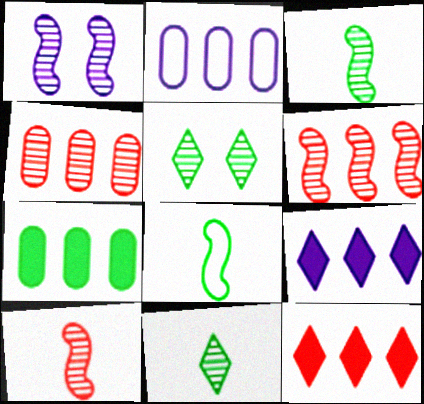[[1, 3, 6], 
[1, 4, 11], 
[2, 4, 7], 
[5, 7, 8]]